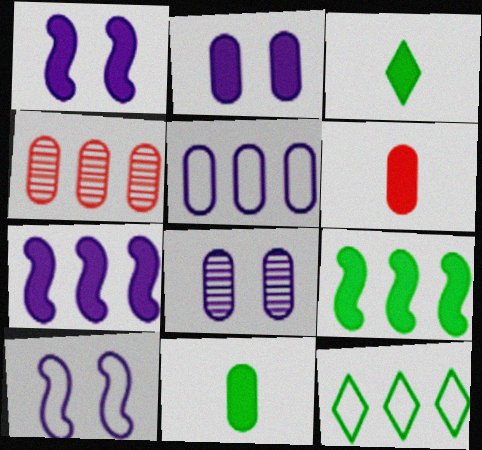[[3, 4, 10], 
[4, 7, 12]]